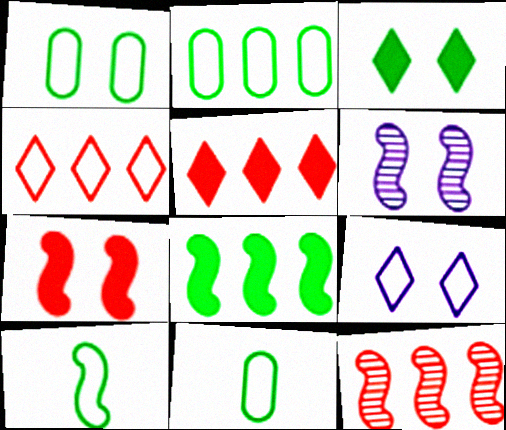[[1, 2, 11], 
[5, 6, 11]]